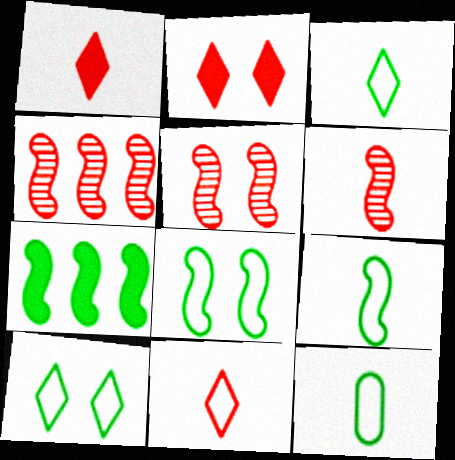[[3, 9, 12], 
[4, 5, 6]]